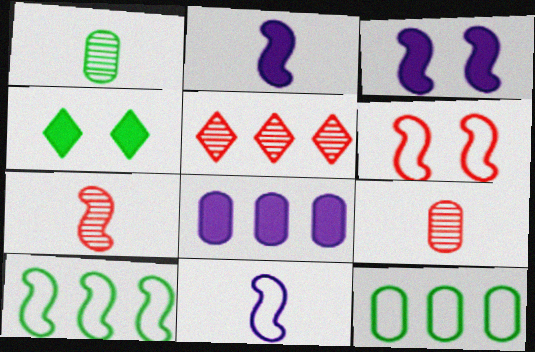[[1, 4, 10], 
[3, 7, 10], 
[5, 8, 10], 
[6, 10, 11]]